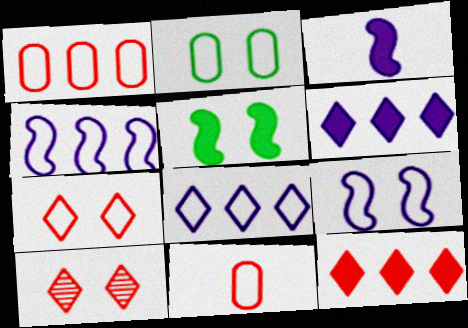[[2, 7, 9]]